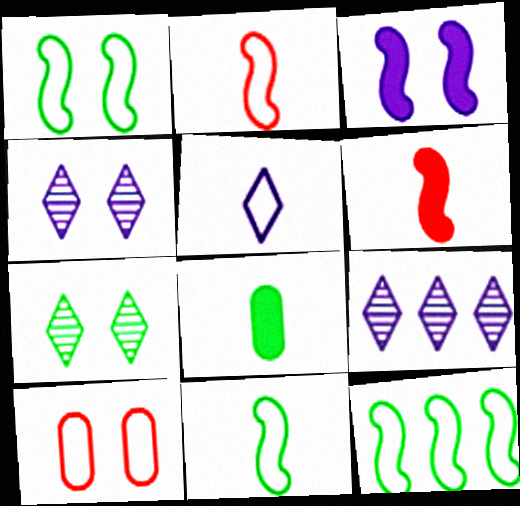[[1, 11, 12], 
[3, 7, 10], 
[5, 10, 12], 
[7, 8, 12]]